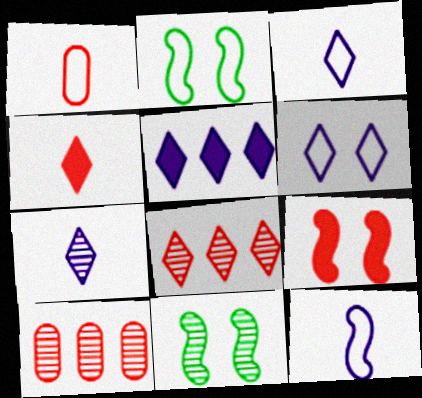[[1, 5, 11], 
[1, 8, 9], 
[5, 6, 7], 
[7, 10, 11]]